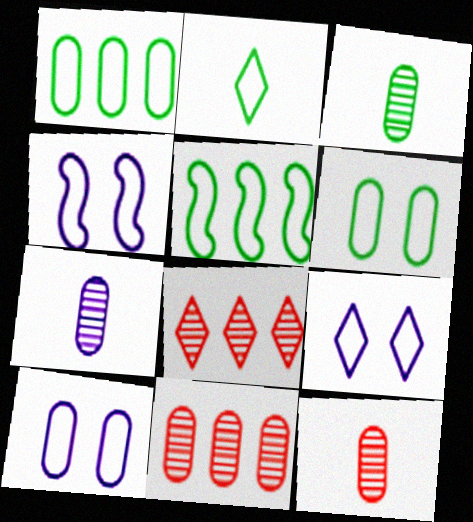[[2, 5, 6], 
[3, 7, 12], 
[4, 9, 10]]